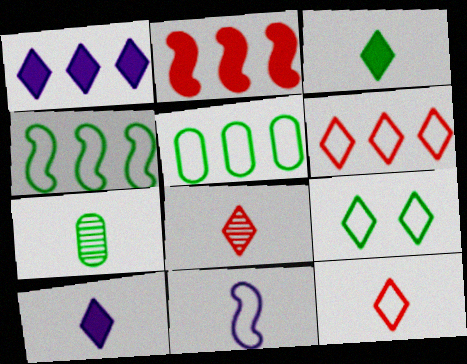[[1, 8, 9]]